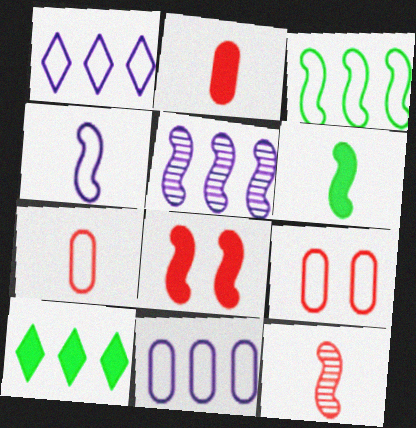[[4, 6, 12]]